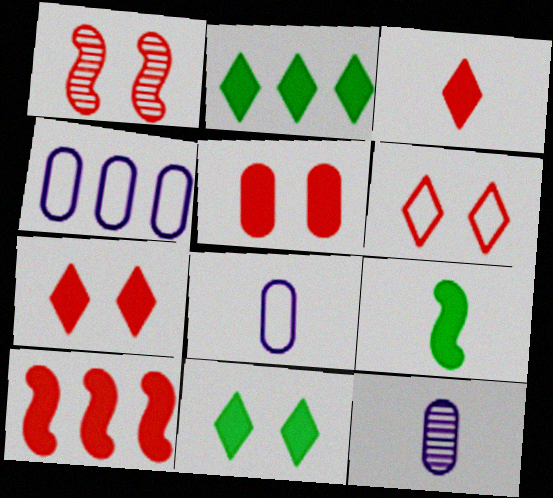[[1, 2, 8], 
[1, 5, 6], 
[3, 5, 10]]